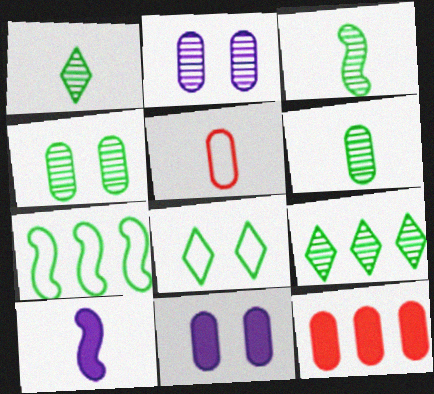[[1, 3, 6], 
[1, 5, 10], 
[3, 4, 9]]